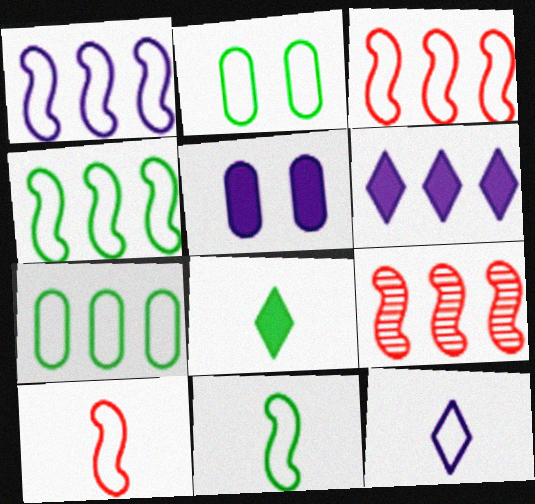[[1, 3, 4], 
[2, 3, 12], 
[6, 7, 9]]